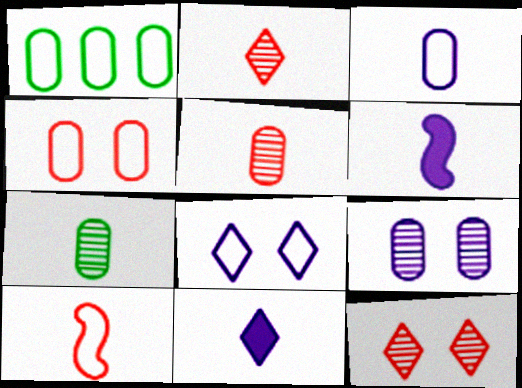[[1, 3, 4], 
[1, 6, 12], 
[1, 8, 10], 
[7, 10, 11]]